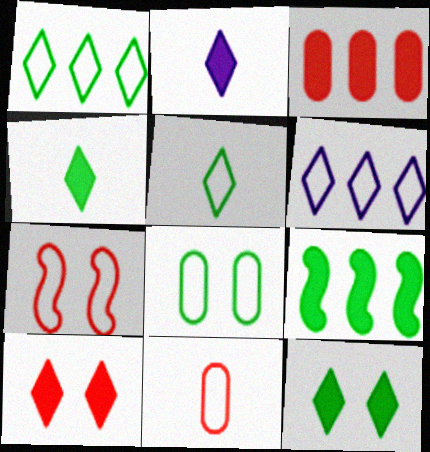[]